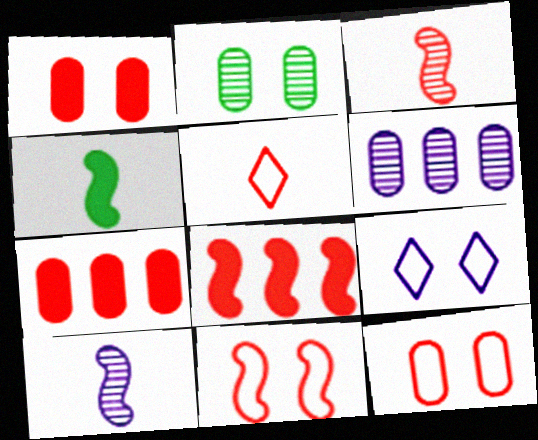[[3, 8, 11]]